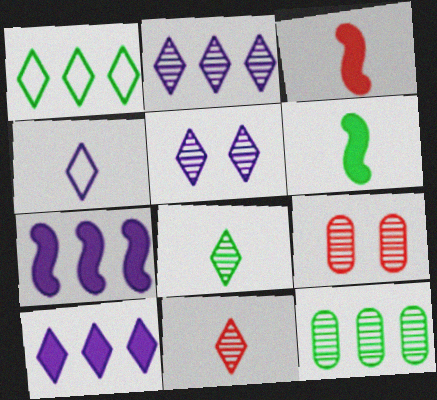[[4, 5, 10]]